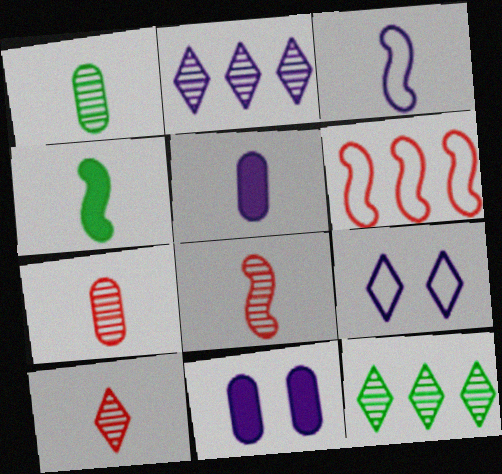[[2, 3, 11], 
[3, 4, 8], 
[7, 8, 10]]